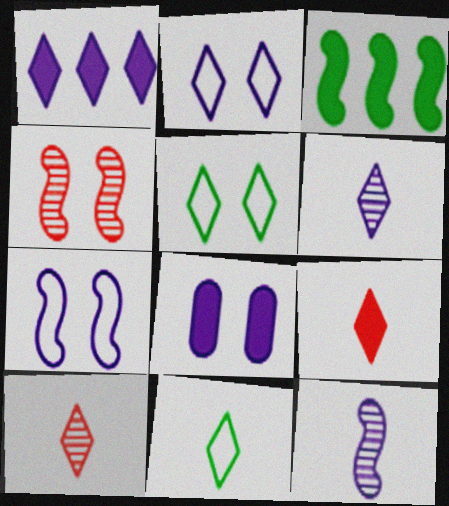[[1, 2, 6], 
[1, 5, 10], 
[3, 8, 9], 
[4, 5, 8], 
[6, 9, 11]]